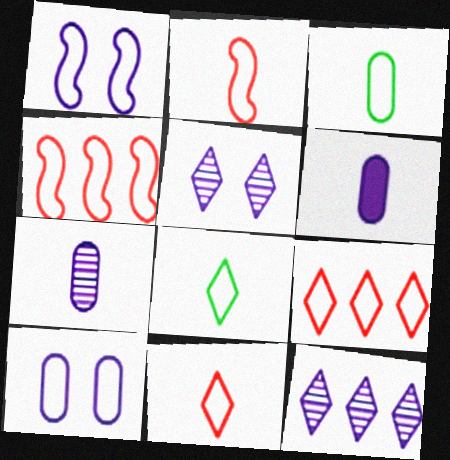[[1, 3, 9], 
[1, 6, 12], 
[4, 8, 10]]